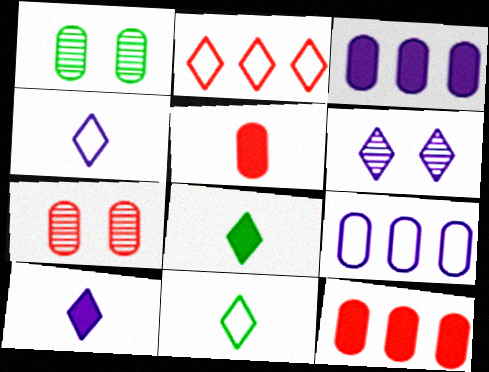[[1, 5, 9], 
[2, 6, 8]]